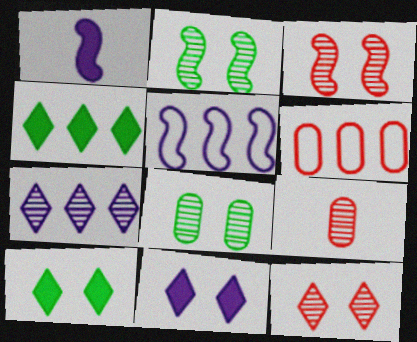[[2, 7, 9], 
[5, 9, 10]]